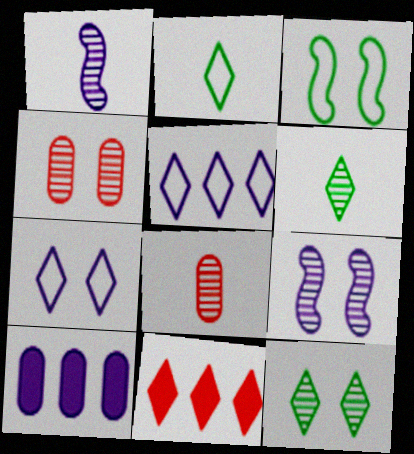[[1, 6, 8], 
[1, 7, 10], 
[4, 9, 12], 
[6, 7, 11]]